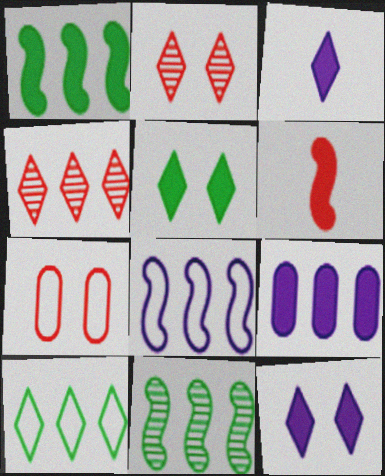[[2, 3, 10], 
[3, 7, 11], 
[4, 6, 7], 
[5, 6, 9]]